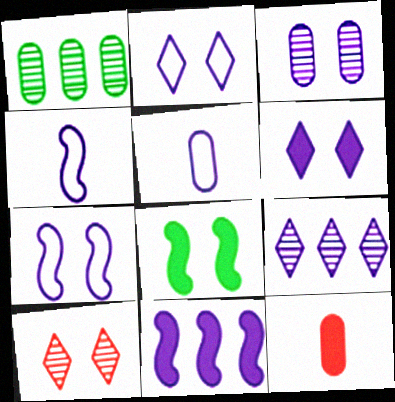[[3, 6, 7]]